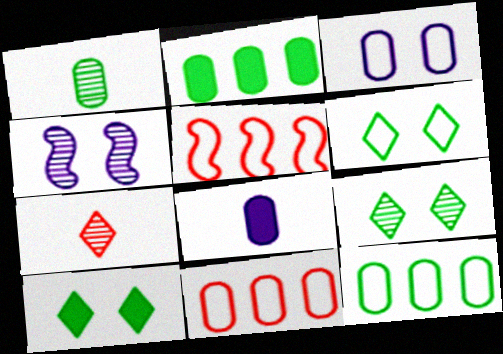[[5, 8, 9], 
[6, 9, 10]]